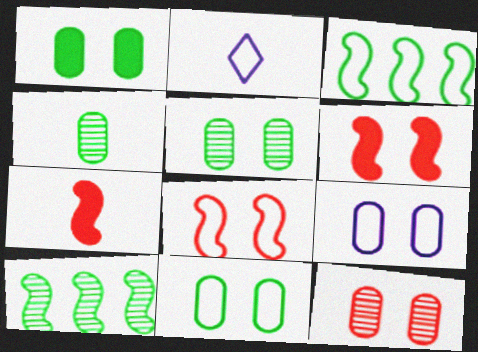[[1, 5, 11], 
[1, 9, 12], 
[2, 4, 7]]